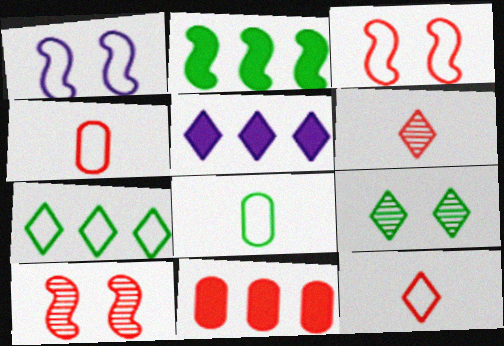[[1, 4, 7], 
[2, 5, 11], 
[2, 8, 9], 
[3, 6, 11], 
[5, 8, 10], 
[5, 9, 12], 
[10, 11, 12]]